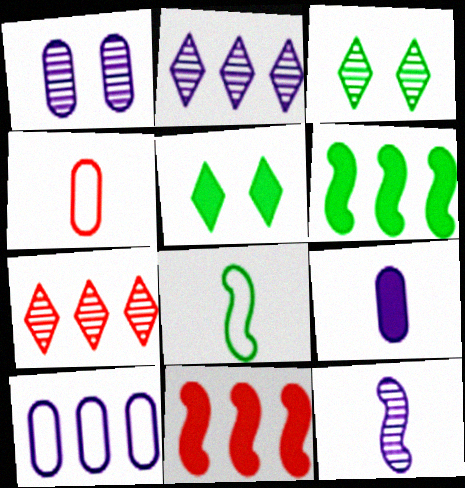[[1, 2, 12], 
[1, 9, 10], 
[5, 9, 11], 
[6, 7, 10]]